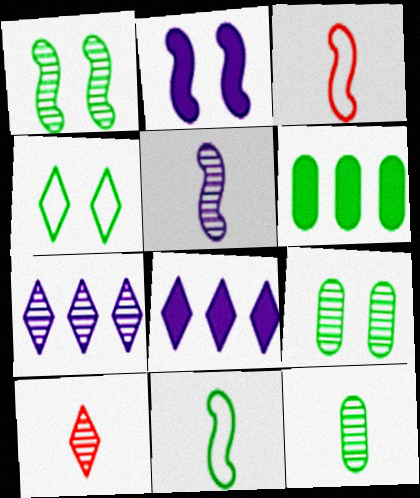[[3, 8, 9], 
[4, 8, 10], 
[5, 10, 12]]